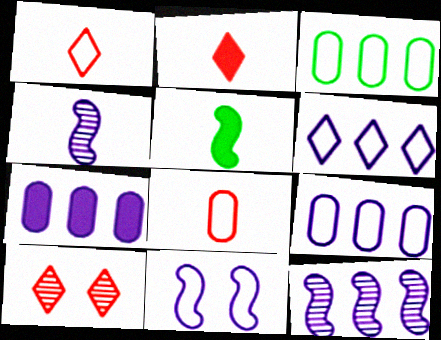[[1, 3, 11], 
[5, 9, 10], 
[6, 7, 12]]